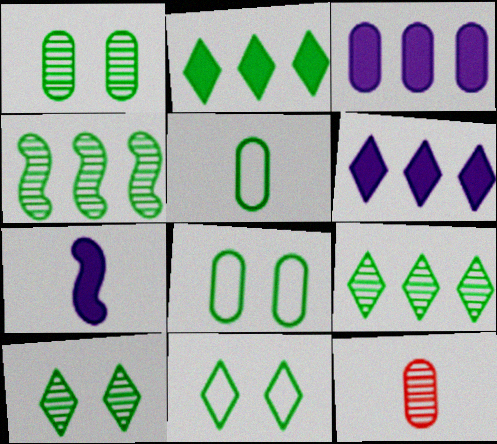[[3, 8, 12]]